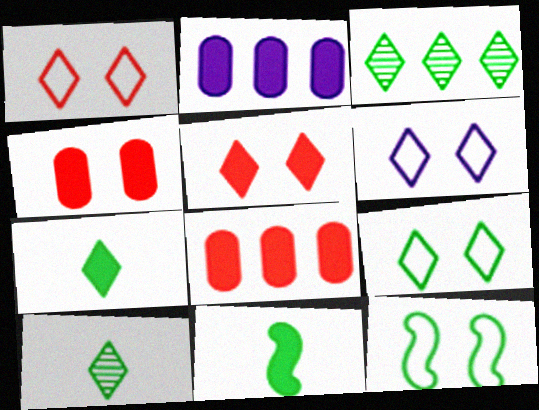[[1, 6, 9], 
[2, 5, 11], 
[3, 7, 9]]